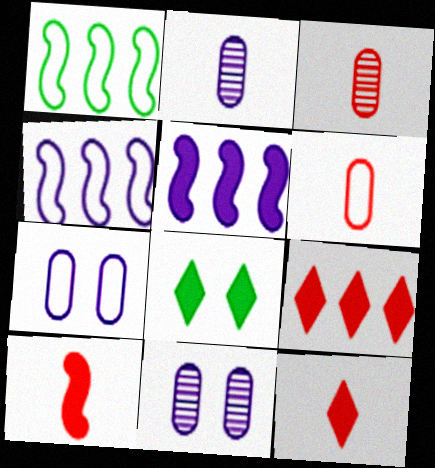[[1, 11, 12], 
[3, 4, 8]]